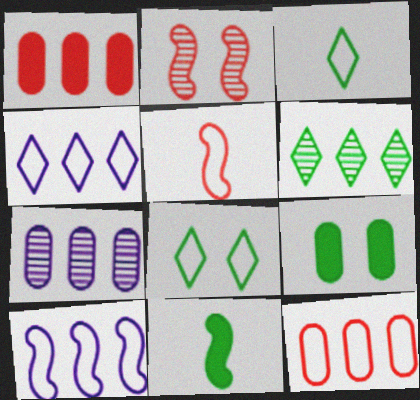[[1, 6, 10], 
[2, 10, 11]]